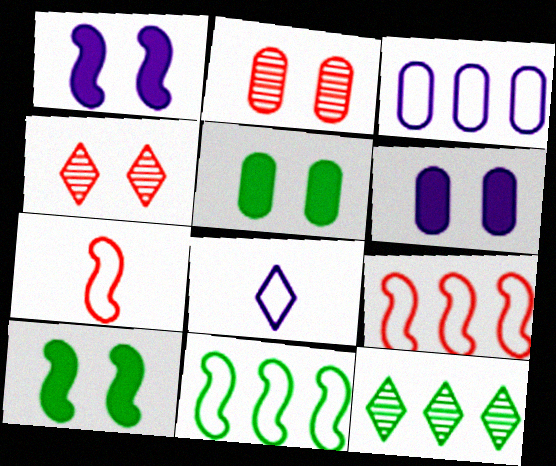[[6, 7, 12]]